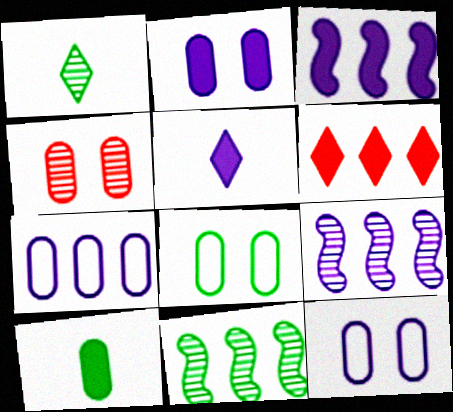[[1, 4, 9], 
[2, 3, 5], 
[2, 4, 8], 
[4, 7, 10], 
[5, 9, 12], 
[6, 7, 11]]